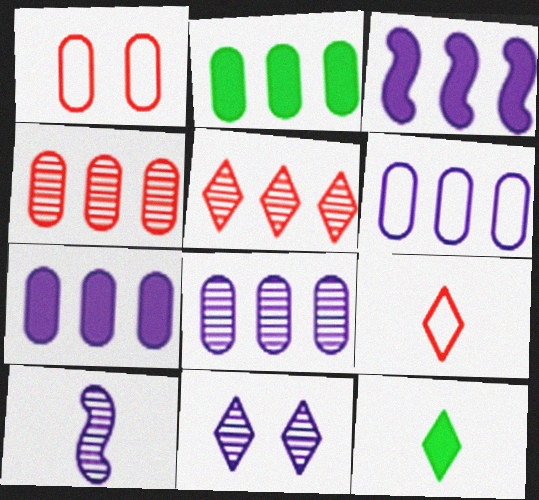[[2, 4, 6], 
[6, 7, 8], 
[8, 10, 11]]